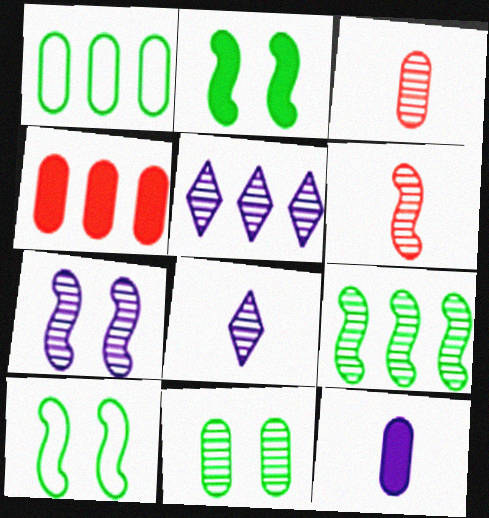[[4, 8, 10], 
[5, 6, 11], 
[6, 7, 9]]